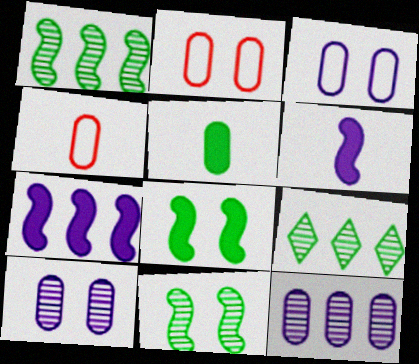[[2, 5, 12], 
[2, 6, 9]]